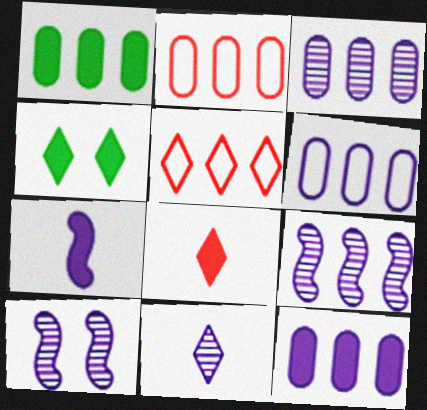[[1, 2, 3], 
[1, 5, 9], 
[3, 6, 12], 
[3, 10, 11], 
[4, 5, 11]]